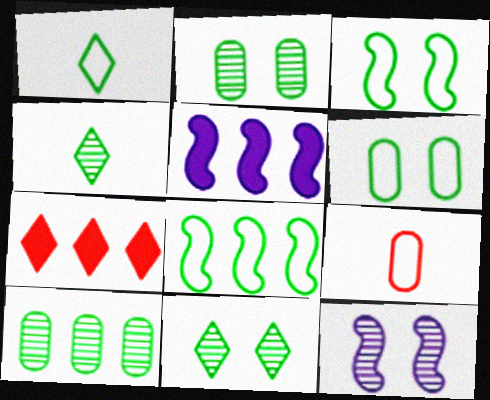[[1, 6, 8], 
[5, 9, 11]]